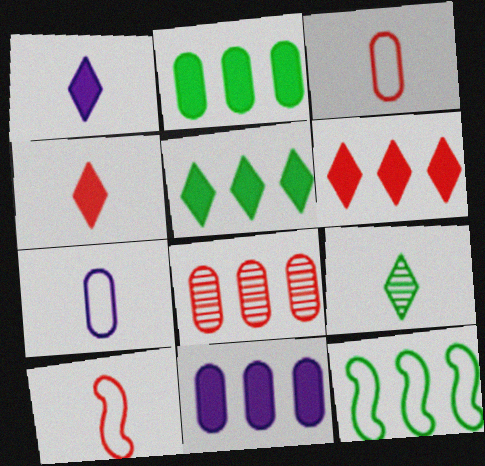[]